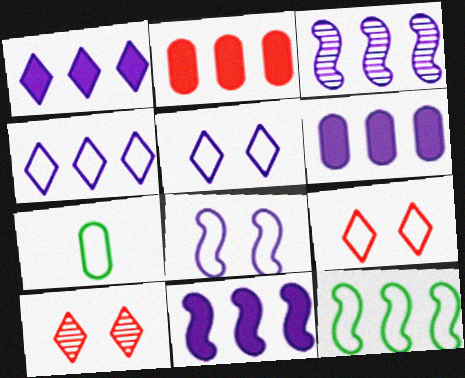[[1, 6, 11], 
[3, 4, 6], 
[7, 10, 11]]